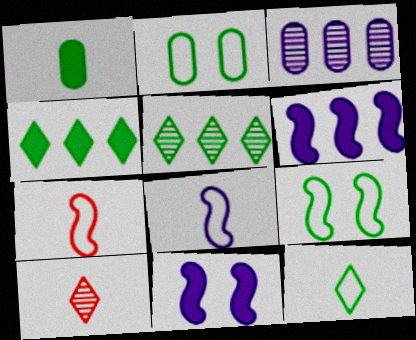[[1, 5, 9], 
[1, 8, 10], 
[2, 6, 10]]